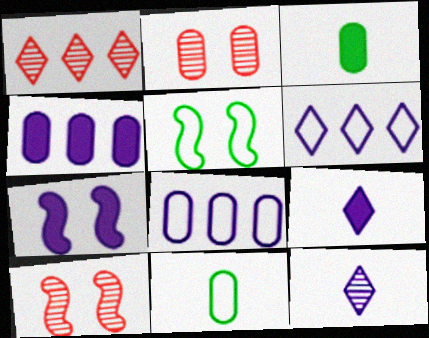[[1, 7, 11], 
[2, 3, 8], 
[2, 4, 11], 
[3, 6, 10], 
[4, 7, 9], 
[5, 7, 10], 
[7, 8, 12]]